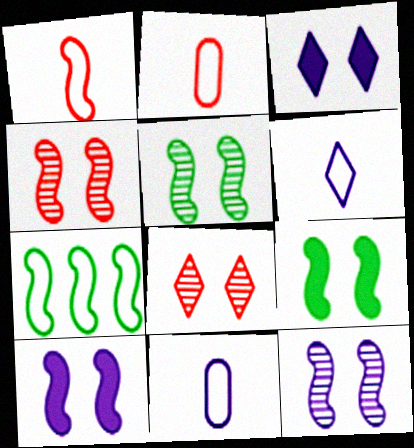[[4, 5, 12]]